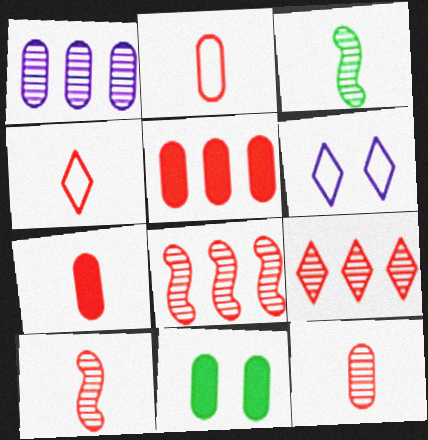[[1, 2, 11], 
[2, 7, 12], 
[3, 5, 6], 
[4, 7, 10]]